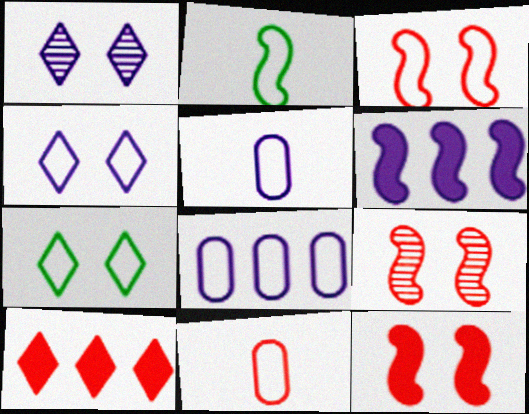[[1, 5, 6], 
[2, 6, 9], 
[3, 9, 12], 
[9, 10, 11]]